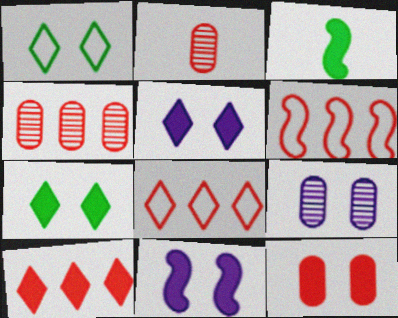[[3, 8, 9], 
[4, 6, 10], 
[7, 11, 12]]